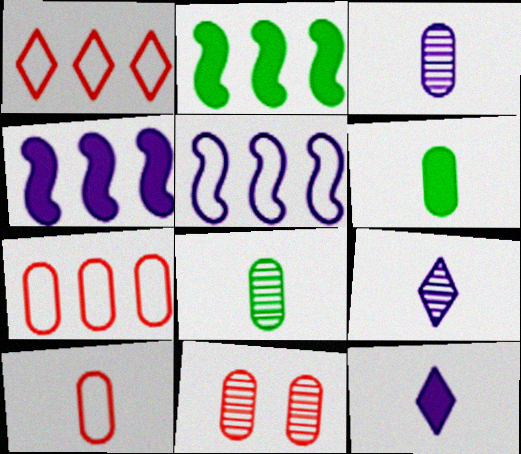[[3, 6, 10]]